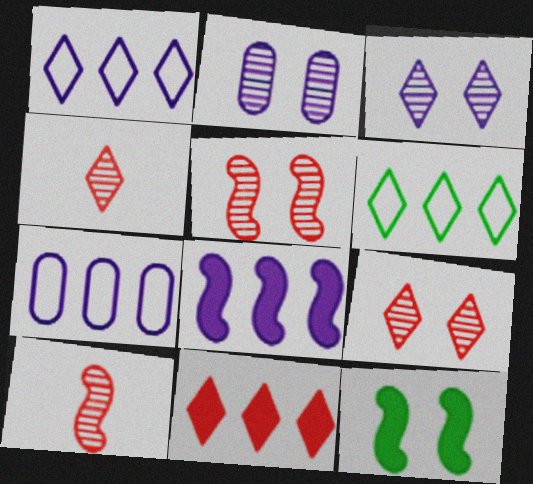[[4, 7, 12]]